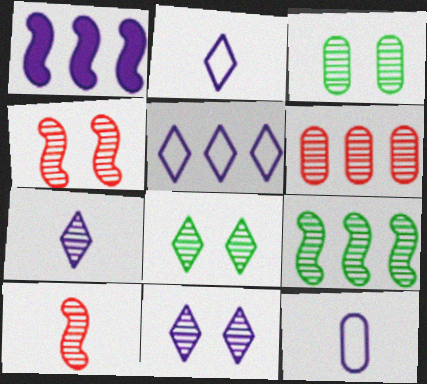[[1, 11, 12], 
[3, 4, 11]]